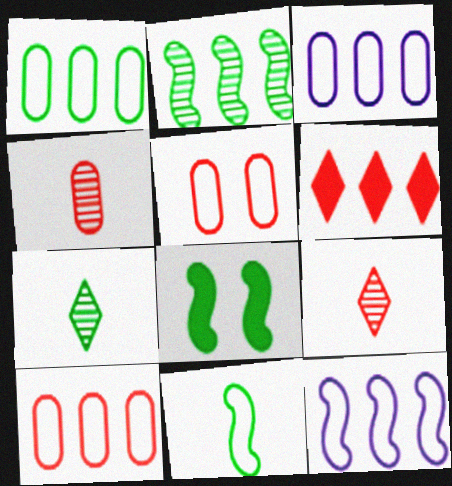[[1, 3, 10], 
[1, 7, 8], 
[2, 3, 6], 
[2, 8, 11], 
[3, 8, 9]]